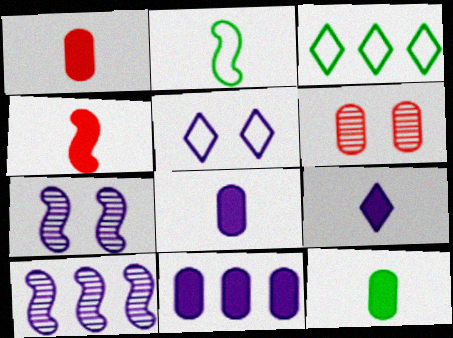[[1, 3, 7], 
[1, 8, 12], 
[4, 9, 12], 
[5, 8, 10]]